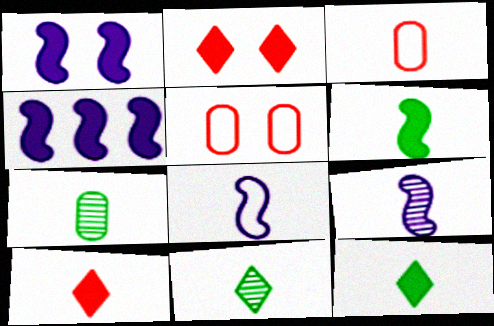[[3, 9, 12], 
[4, 5, 11], 
[7, 8, 10]]